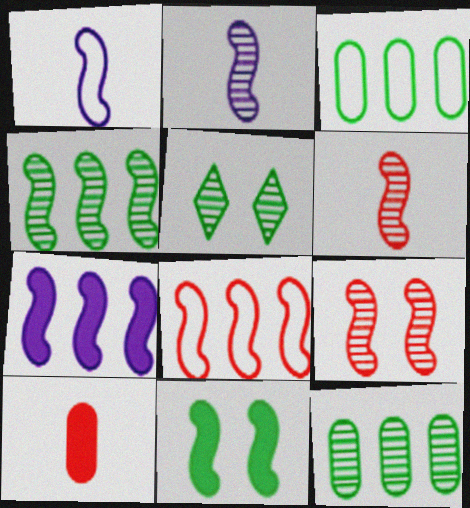[[2, 4, 9], 
[2, 8, 11], 
[4, 7, 8]]